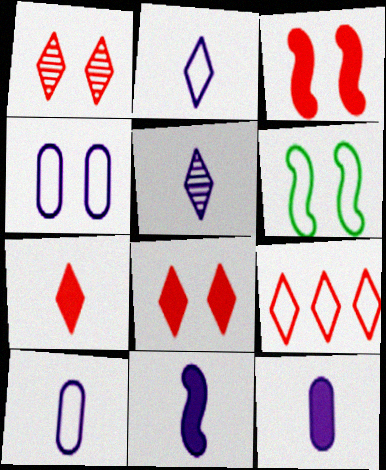[[1, 7, 9], 
[5, 10, 11], 
[6, 9, 10]]